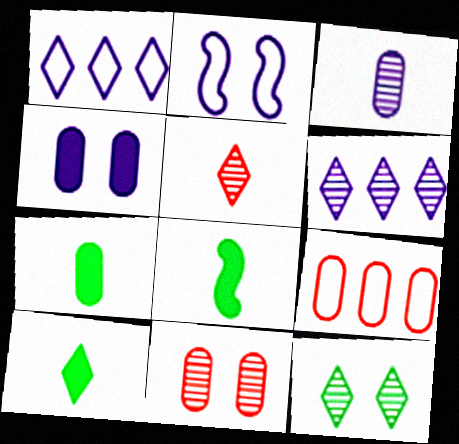[[1, 8, 11], 
[5, 6, 12], 
[7, 8, 10]]